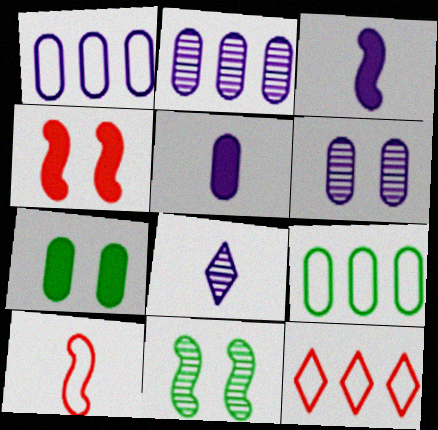[[1, 5, 6], 
[4, 8, 9], 
[5, 11, 12]]